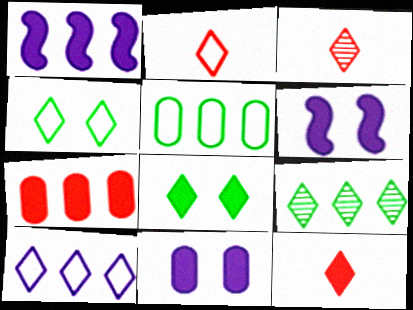[[2, 3, 12], 
[2, 4, 10], 
[3, 5, 6], 
[3, 8, 10]]